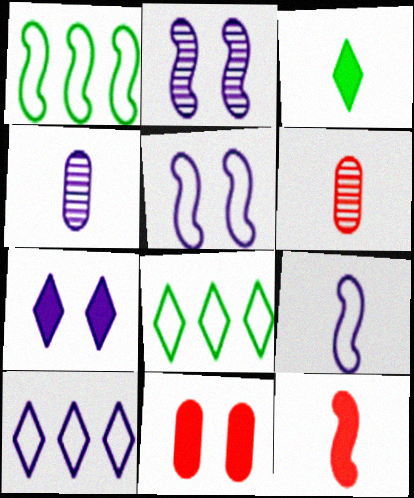[[1, 2, 12], 
[1, 6, 7], 
[3, 6, 9]]